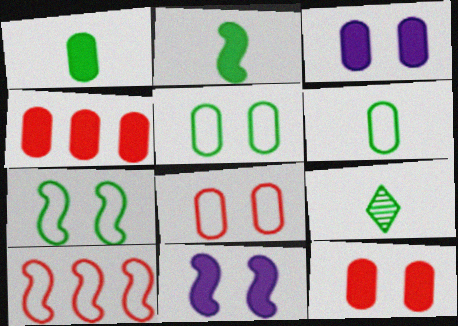[[1, 3, 4], 
[2, 6, 9], 
[3, 9, 10]]